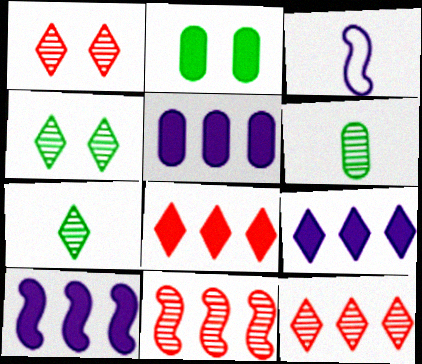[[2, 3, 12], 
[5, 9, 10]]